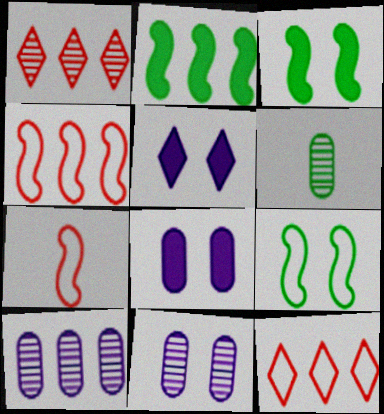[[2, 10, 12], 
[4, 5, 6]]